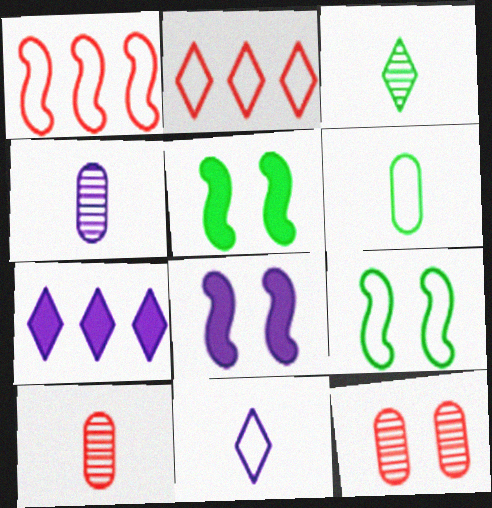[[2, 4, 5], 
[7, 9, 10]]